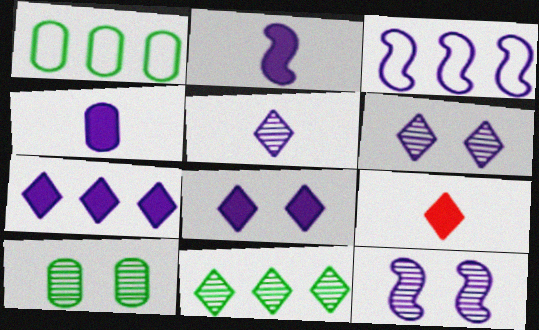[[1, 9, 12], 
[2, 3, 12], 
[3, 4, 6], 
[3, 9, 10]]